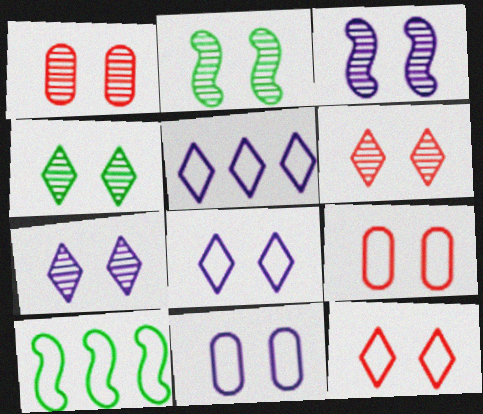[[1, 2, 7], 
[1, 3, 4], 
[4, 6, 7]]